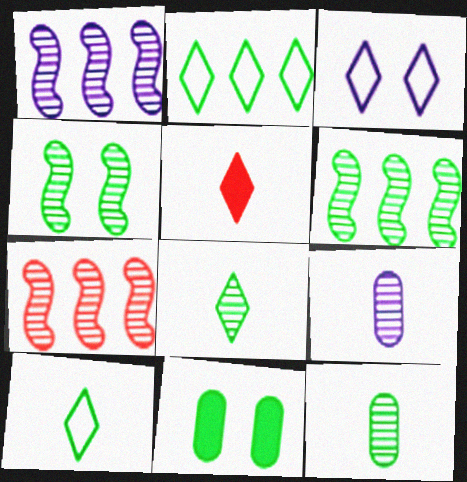[[1, 6, 7], 
[6, 10, 11]]